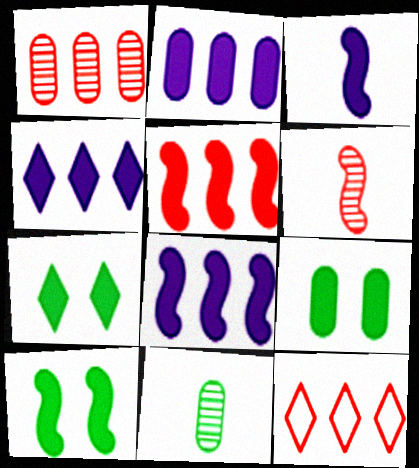[[1, 5, 12], 
[2, 4, 8], 
[3, 5, 10], 
[7, 9, 10]]